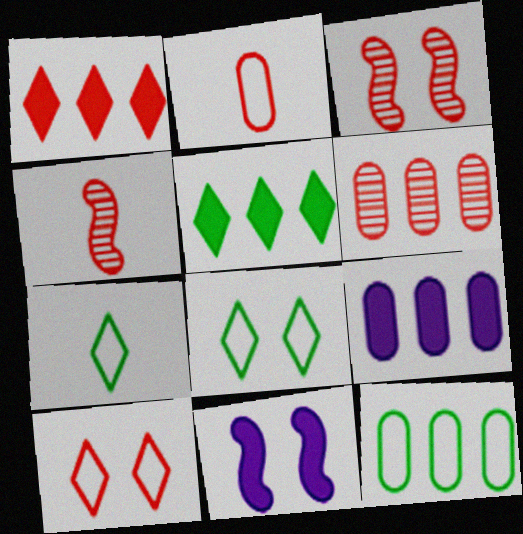[[1, 2, 3], 
[3, 7, 9], 
[4, 8, 9], 
[6, 7, 11], 
[6, 9, 12]]